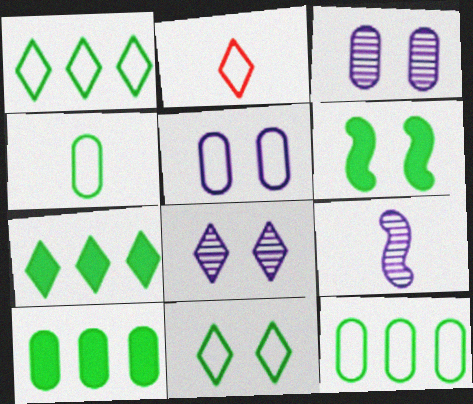[[2, 7, 8]]